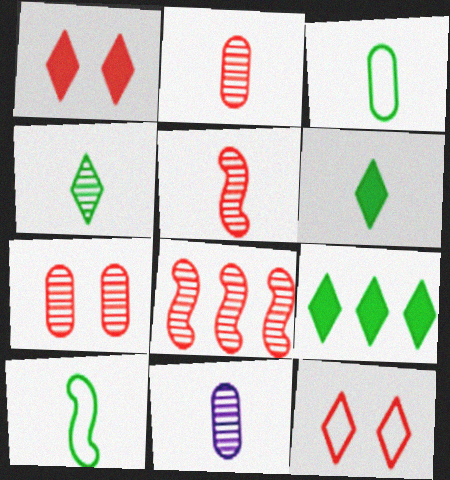[[4, 5, 11]]